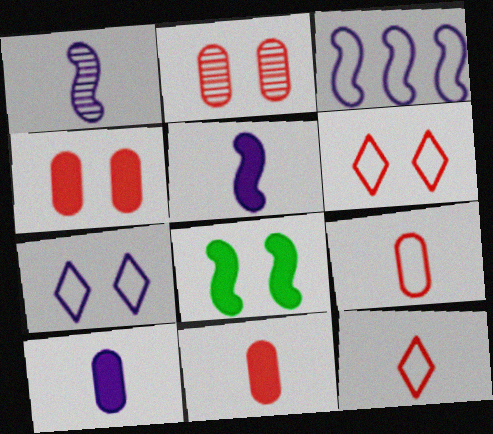[[2, 7, 8]]